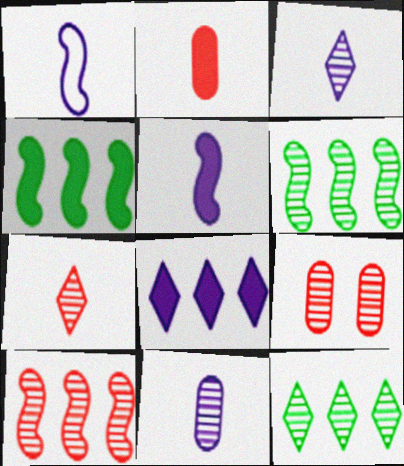[[3, 6, 9], 
[7, 9, 10]]